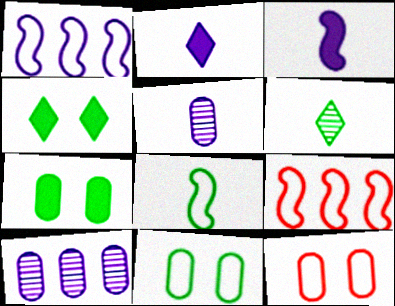[[4, 5, 9]]